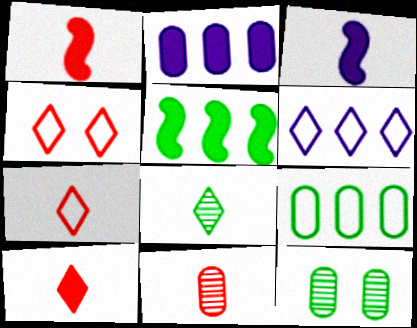[[1, 6, 12], 
[1, 7, 11]]